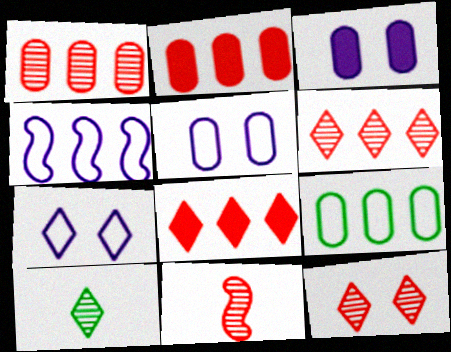[[1, 11, 12], 
[7, 8, 10]]